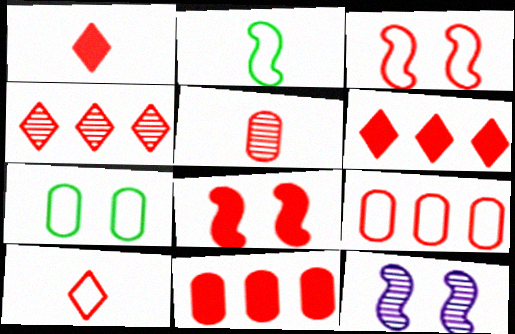[[1, 8, 11], 
[3, 5, 6], 
[3, 9, 10]]